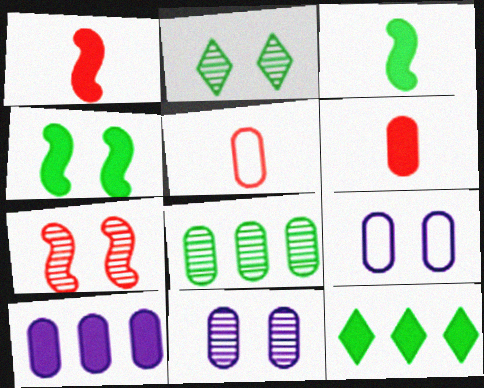[[2, 7, 11], 
[6, 8, 9]]